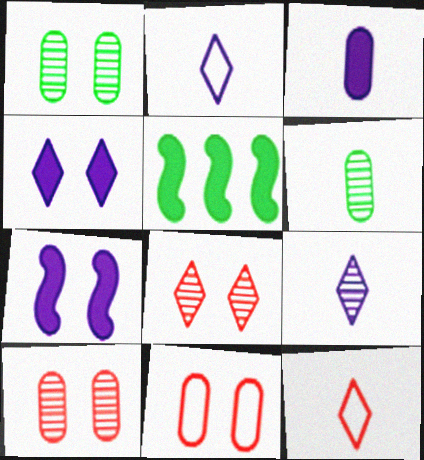[[2, 5, 10], 
[5, 9, 11]]